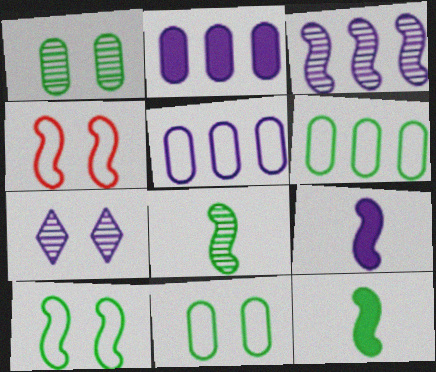[[3, 4, 12], 
[5, 7, 9]]